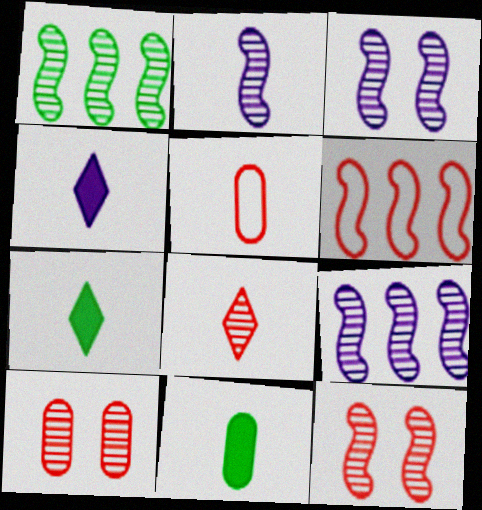[[1, 2, 12], 
[2, 3, 9], 
[2, 5, 7]]